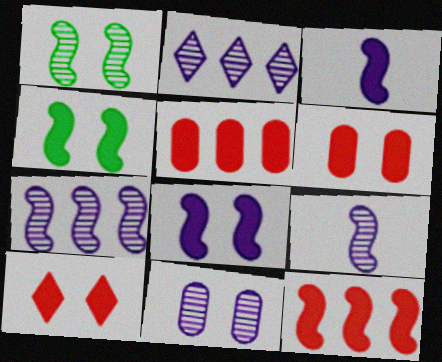[[2, 9, 11], 
[3, 4, 12]]